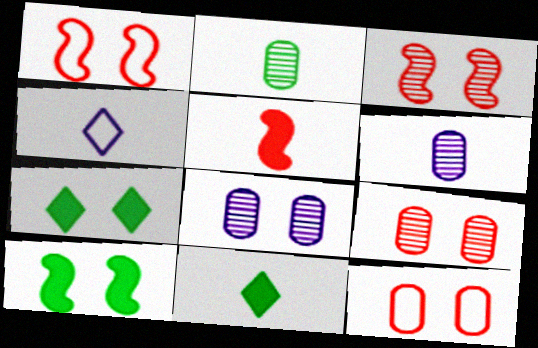[[1, 7, 8], 
[2, 4, 5]]